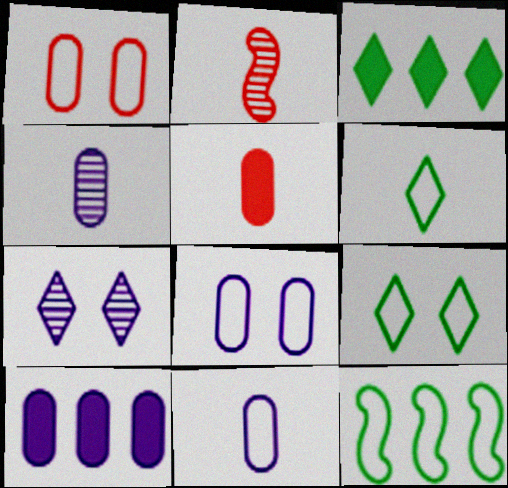[[2, 3, 8], 
[2, 9, 10], 
[4, 8, 10], 
[5, 7, 12]]